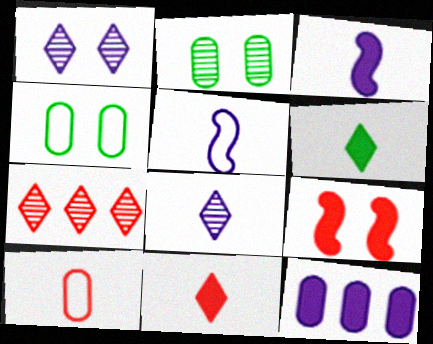[[1, 4, 9], 
[1, 5, 12], 
[2, 10, 12], 
[3, 4, 7], 
[6, 9, 12], 
[7, 9, 10]]